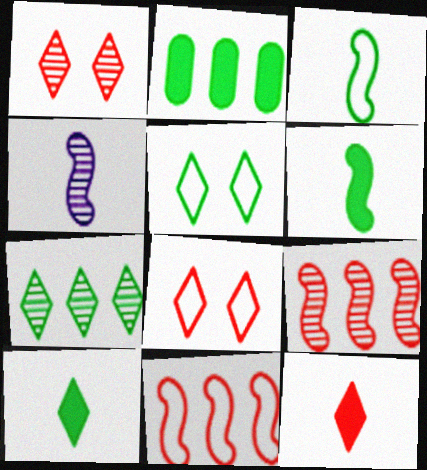[[2, 4, 8], 
[5, 7, 10]]